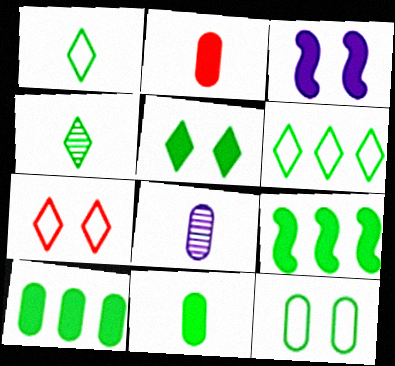[[4, 5, 6], 
[4, 9, 12], 
[5, 9, 11], 
[7, 8, 9]]